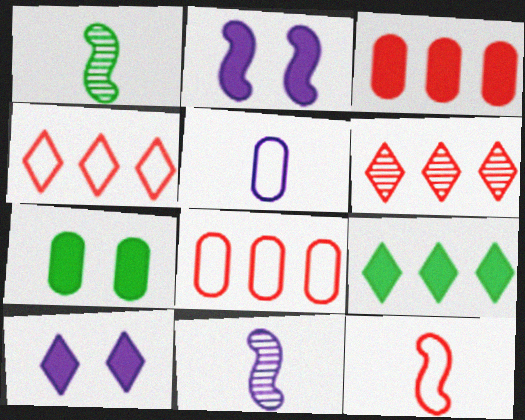[[1, 8, 10], 
[4, 7, 11]]